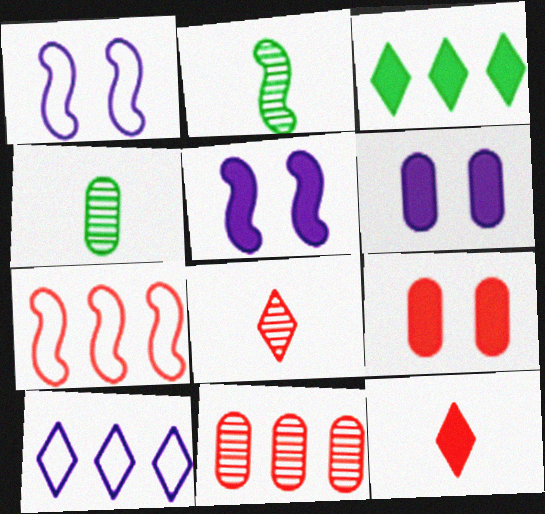[[2, 5, 7], 
[2, 9, 10], 
[7, 8, 9]]